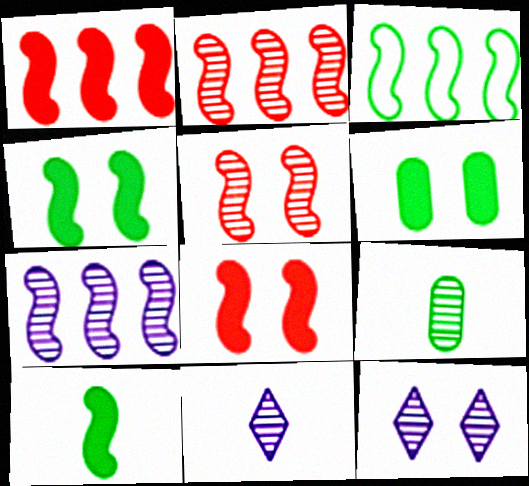[[1, 3, 7], 
[2, 9, 12]]